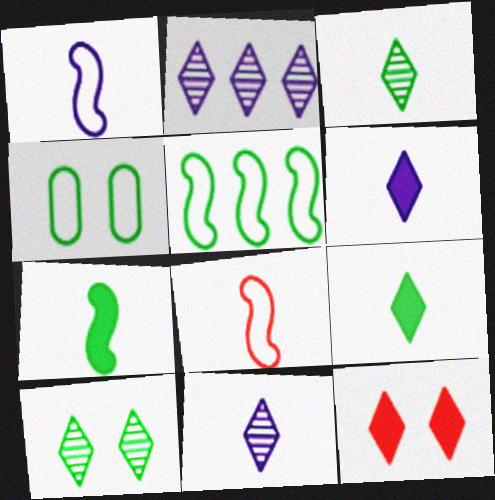[]